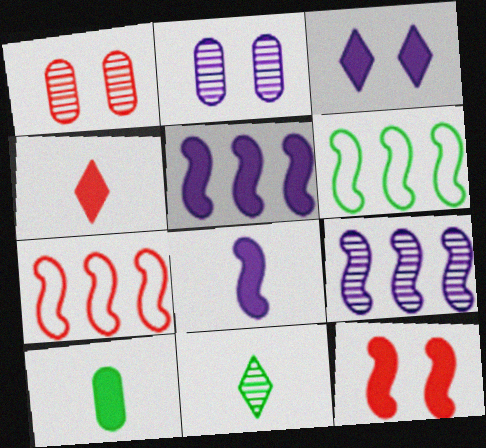[[1, 4, 7], 
[1, 9, 11], 
[2, 4, 6], 
[4, 8, 10]]